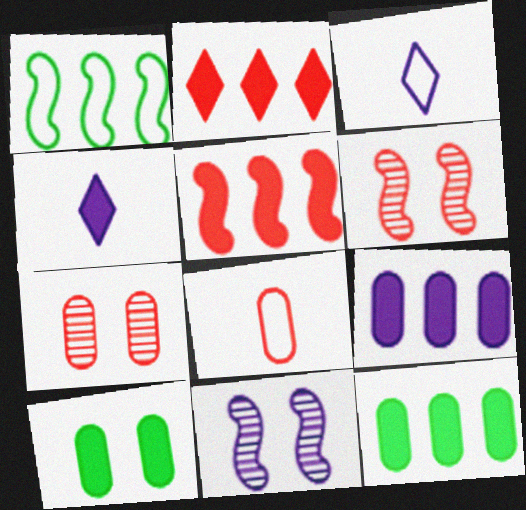[[1, 4, 7], 
[2, 6, 8], 
[3, 6, 12], 
[3, 9, 11], 
[4, 5, 10]]